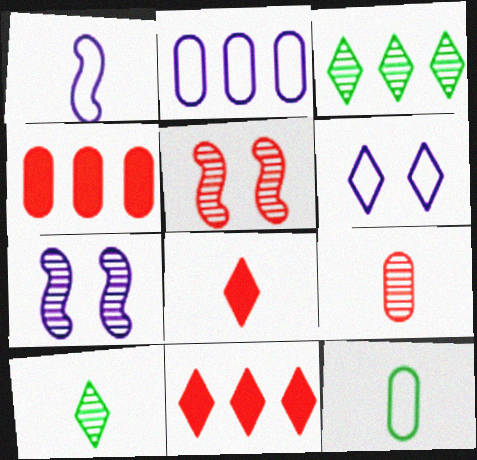[[1, 2, 6], 
[3, 6, 8], 
[3, 7, 9], 
[6, 10, 11], 
[7, 11, 12]]